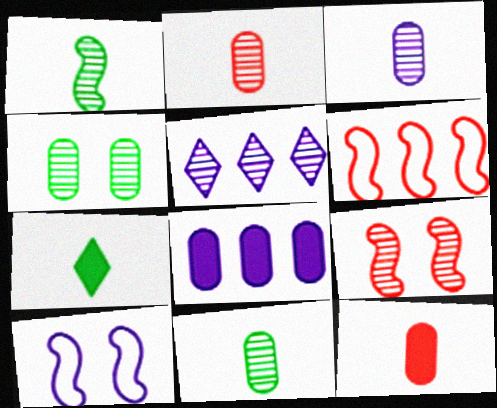[[2, 3, 11], 
[5, 9, 11]]